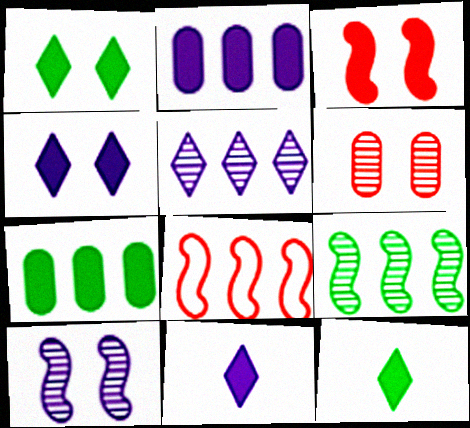[[2, 3, 12], 
[3, 7, 11], 
[5, 7, 8]]